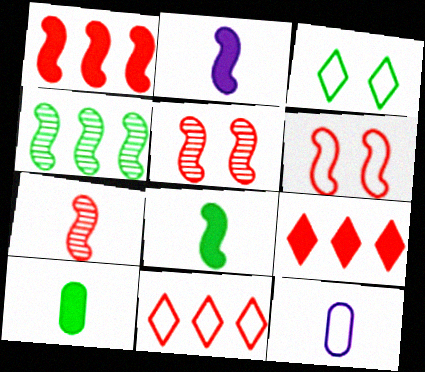[[1, 6, 7], 
[2, 4, 6], 
[3, 4, 10]]